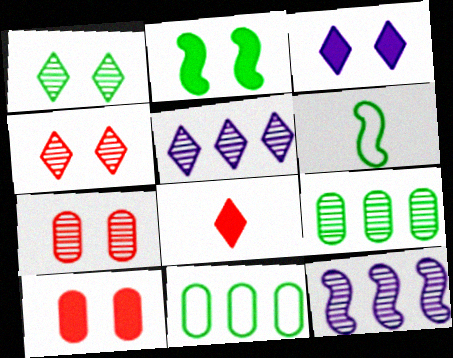[[2, 3, 10], 
[5, 6, 10]]